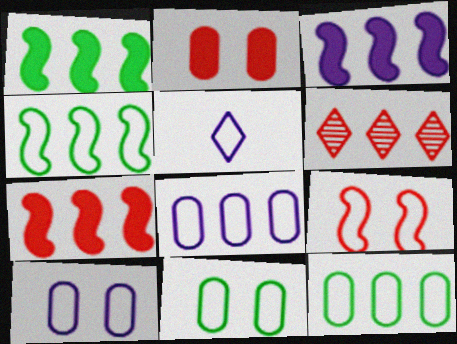[[1, 3, 7], 
[1, 6, 8], 
[3, 6, 12], 
[5, 9, 12]]